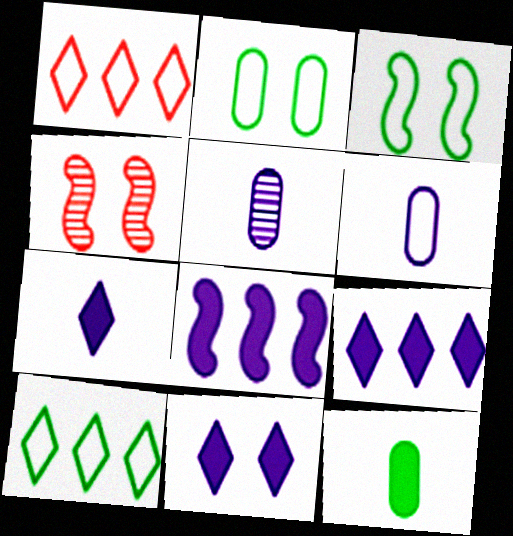[[1, 3, 6], 
[2, 4, 11], 
[7, 9, 11]]